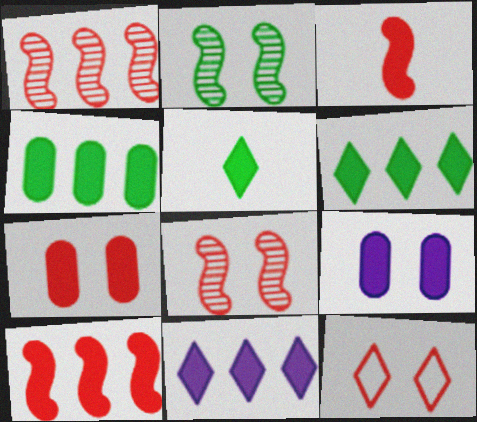[[2, 9, 12], 
[3, 6, 9], 
[4, 10, 11], 
[5, 9, 10], 
[7, 8, 12]]